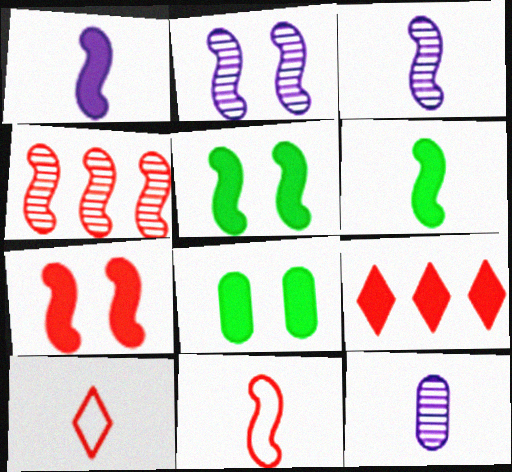[[1, 8, 9], 
[3, 6, 11], 
[4, 7, 11], 
[6, 10, 12]]